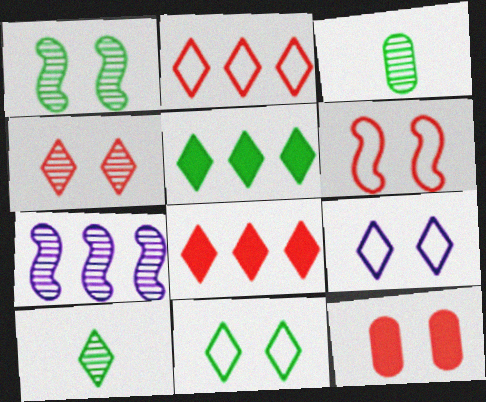[[1, 9, 12], 
[3, 4, 7], 
[4, 6, 12], 
[5, 10, 11], 
[8, 9, 10]]